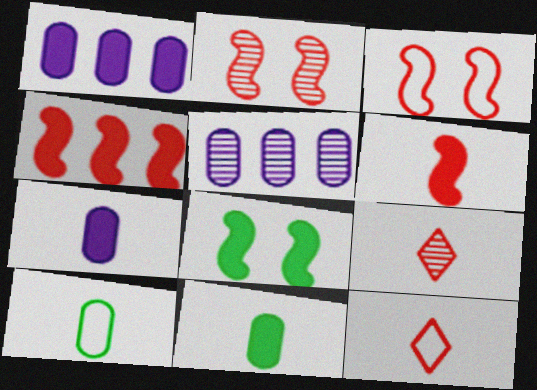[[5, 8, 12]]